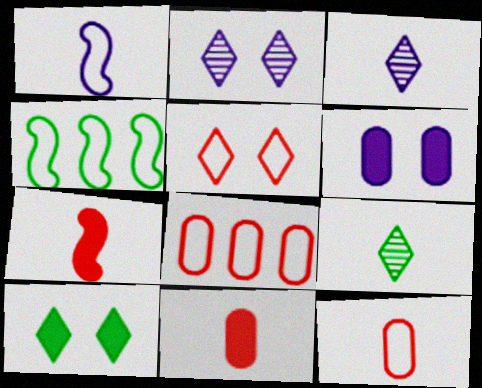[[1, 9, 11], 
[2, 4, 11], 
[2, 5, 10]]